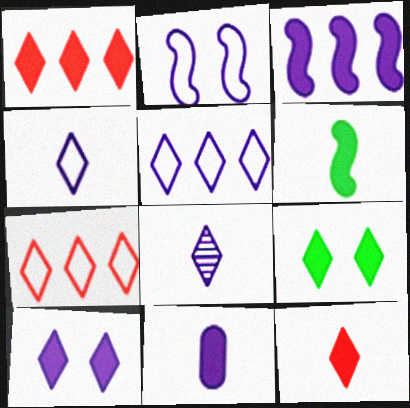[[3, 10, 11], 
[5, 8, 10], 
[6, 11, 12], 
[7, 8, 9]]